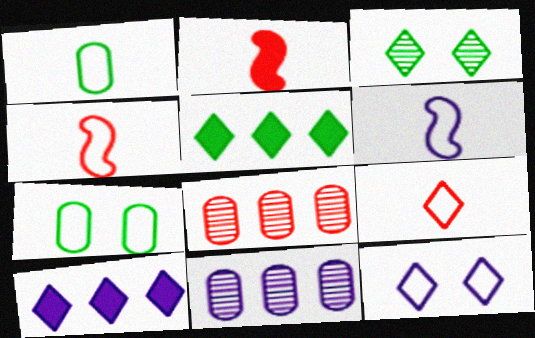[[1, 6, 9], 
[3, 9, 10]]